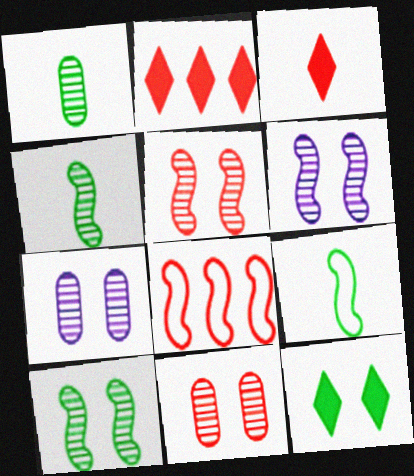[[2, 7, 9], 
[3, 8, 11], 
[5, 6, 10]]